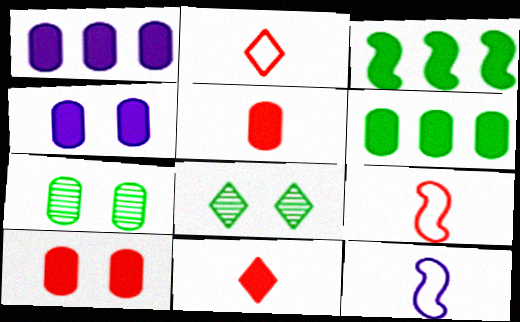[[1, 8, 9], 
[3, 4, 11], 
[4, 5, 6]]